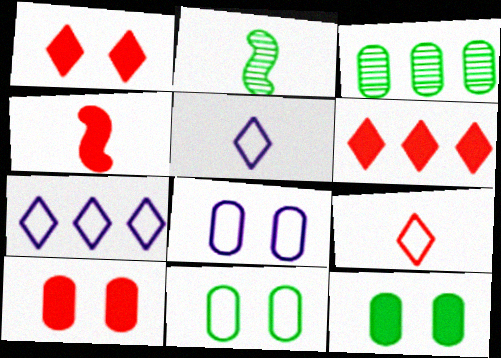[[2, 6, 8], 
[2, 7, 10], 
[4, 6, 10]]